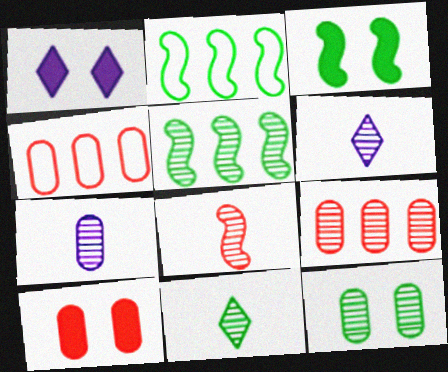[[1, 3, 10], 
[2, 6, 10], 
[3, 4, 6], 
[5, 11, 12], 
[7, 8, 11], 
[7, 9, 12]]